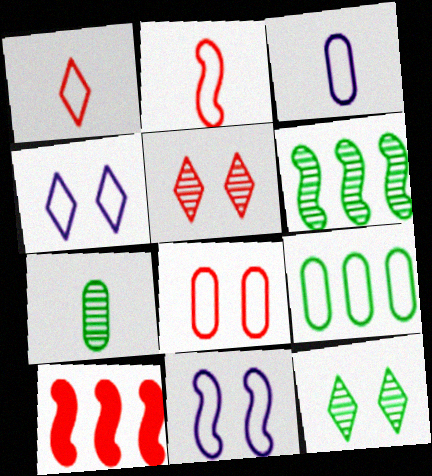[[1, 9, 11], 
[2, 4, 9], 
[3, 8, 9], 
[3, 10, 12], 
[4, 7, 10], 
[6, 7, 12]]